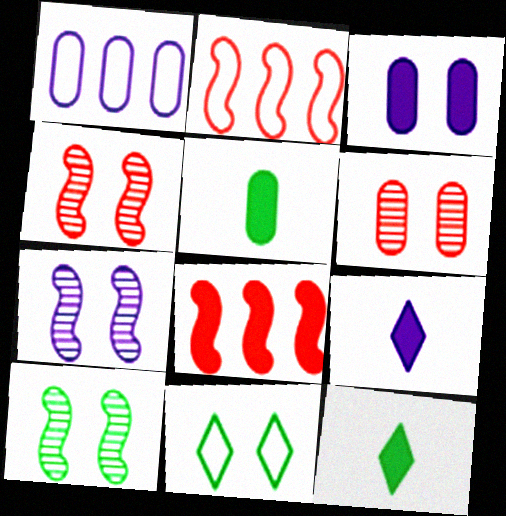[[1, 4, 12], 
[1, 5, 6], 
[1, 7, 9], 
[3, 4, 11], 
[3, 8, 12], 
[4, 7, 10]]